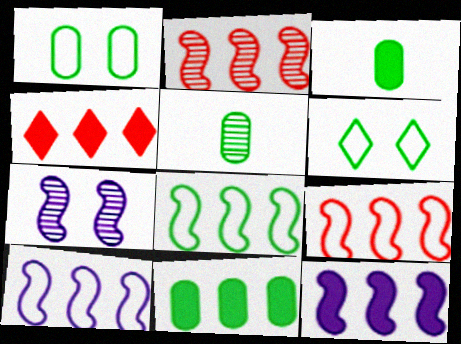[[1, 5, 11], 
[2, 8, 12], 
[4, 11, 12], 
[8, 9, 10]]